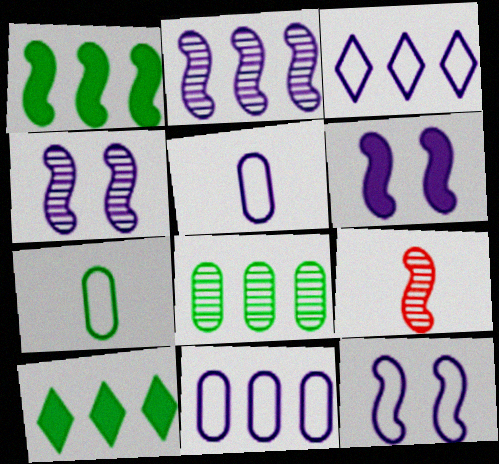[[1, 9, 12], 
[3, 5, 12], 
[4, 6, 12]]